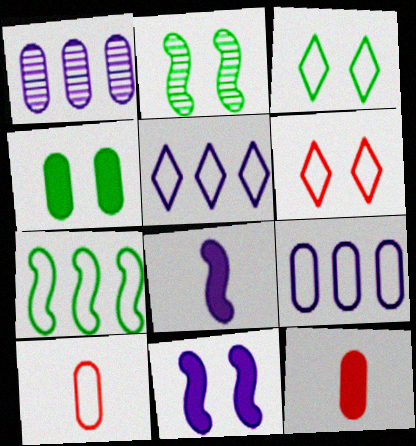[[1, 4, 10], 
[2, 3, 4], 
[2, 5, 12]]